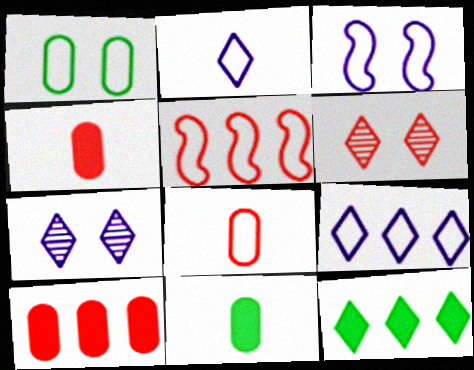[[1, 2, 5], 
[2, 6, 12], 
[4, 5, 6], 
[5, 7, 11]]